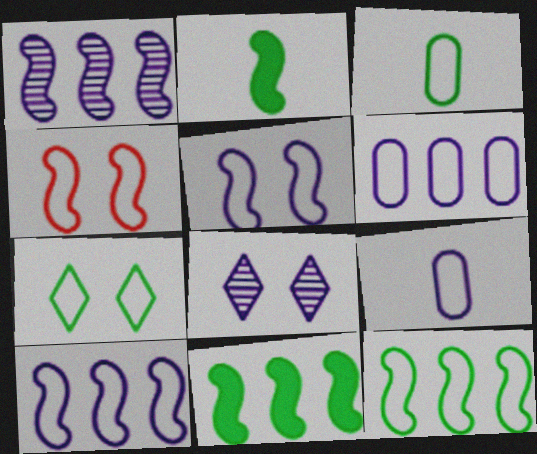[[1, 2, 4], 
[3, 7, 12]]